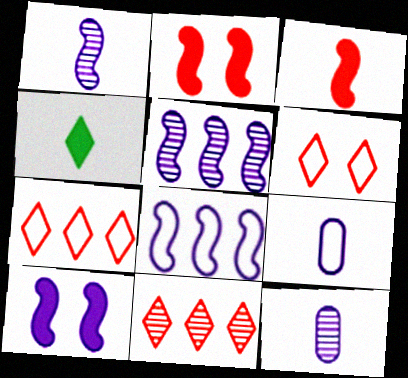[[1, 8, 10]]